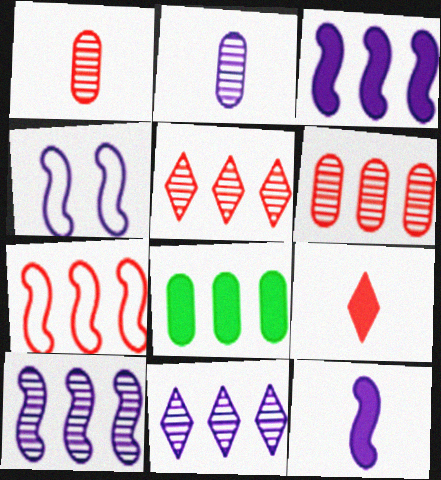[[4, 10, 12], 
[7, 8, 11]]